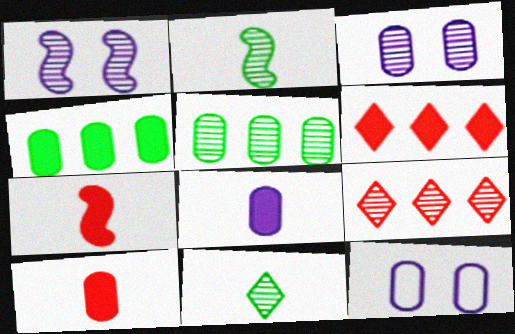[[2, 3, 9], 
[2, 6, 12], 
[5, 10, 12]]